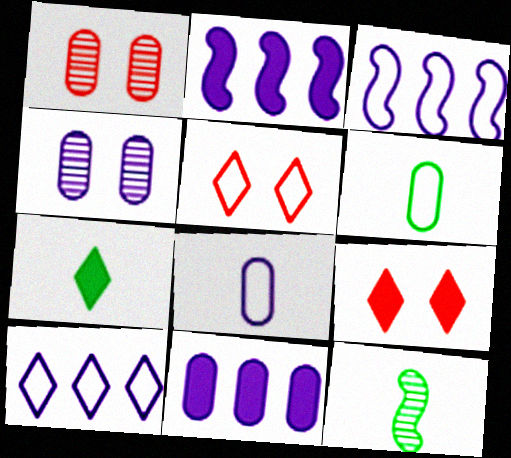[[1, 3, 7], 
[1, 6, 11], 
[3, 5, 6], 
[4, 8, 11], 
[5, 11, 12], 
[6, 7, 12]]